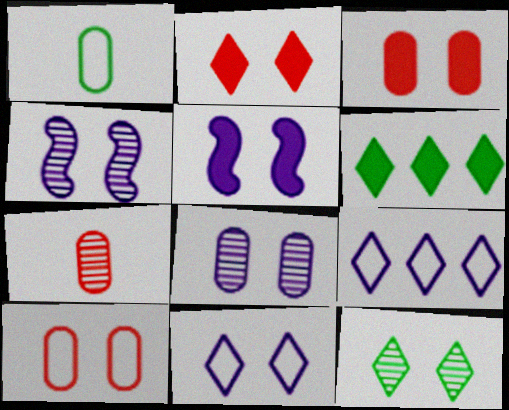[[2, 11, 12], 
[5, 8, 11], 
[5, 10, 12]]